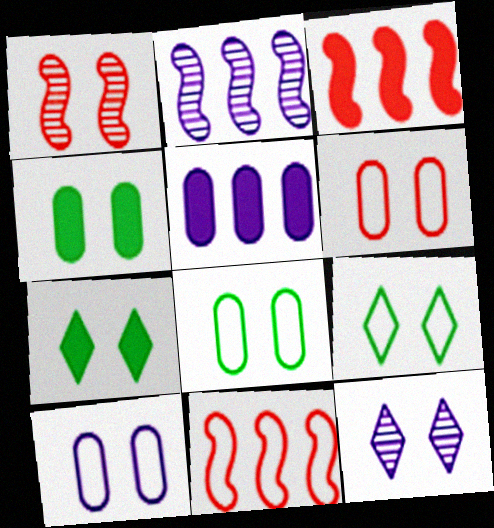[[1, 7, 10], 
[6, 8, 10]]